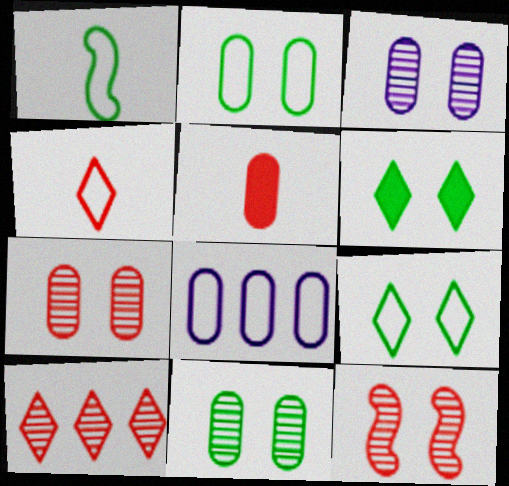[[3, 7, 11], 
[5, 8, 11]]